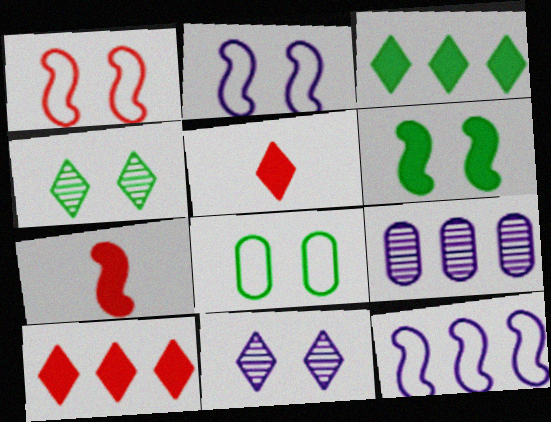[[4, 6, 8]]